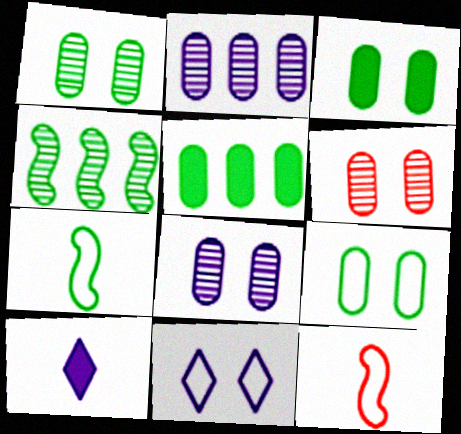[[1, 3, 9], 
[1, 6, 8]]